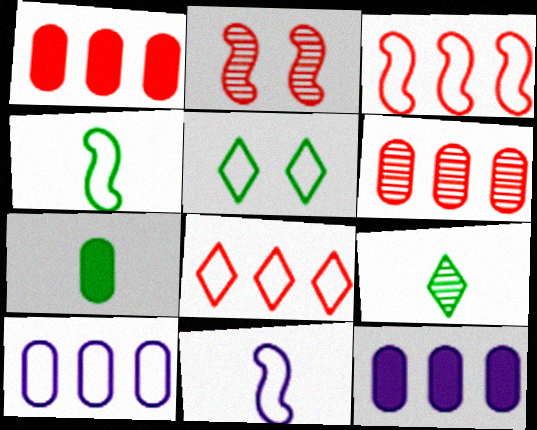[[4, 7, 9]]